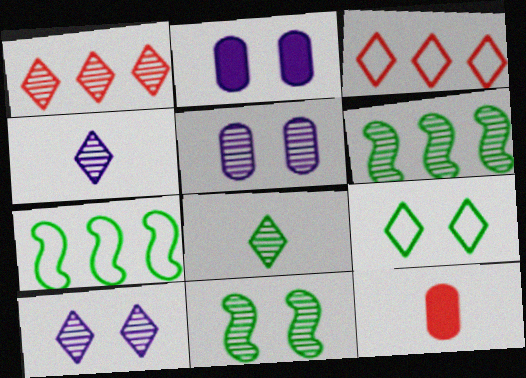[[1, 8, 10], 
[7, 10, 12]]